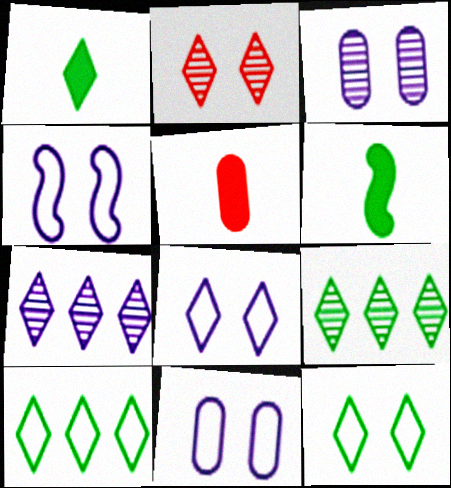[[1, 9, 12], 
[4, 5, 9], 
[4, 8, 11]]